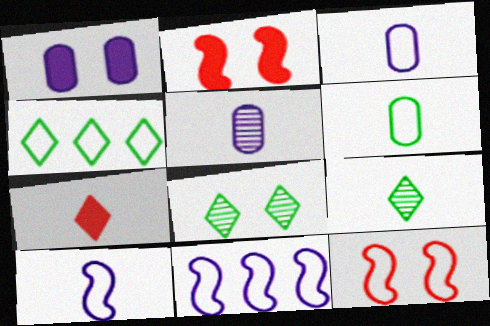[[1, 8, 12], 
[2, 4, 5], 
[3, 4, 12]]